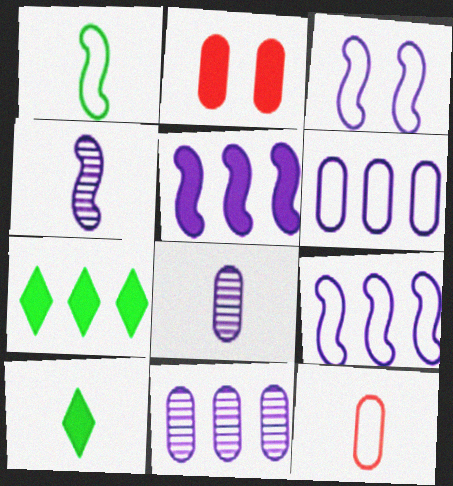[[2, 5, 10], 
[3, 4, 5], 
[4, 10, 12]]